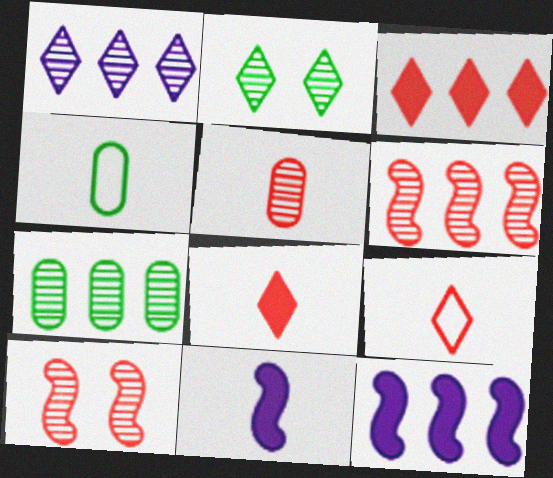[[1, 6, 7]]